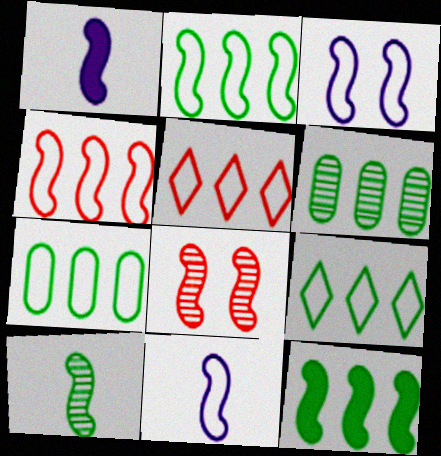[[1, 2, 8], 
[2, 7, 9], 
[6, 9, 12], 
[8, 11, 12]]